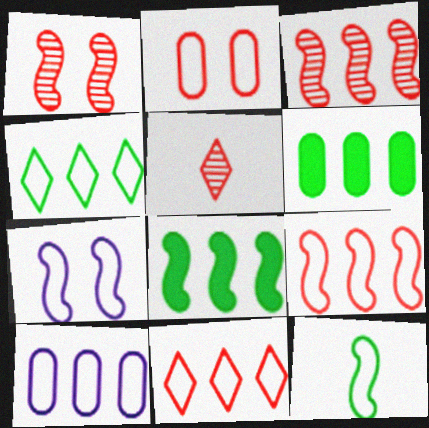[[4, 9, 10], 
[5, 6, 7], 
[7, 9, 12]]